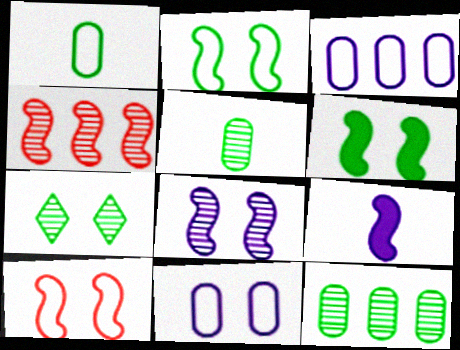[[2, 4, 9], 
[6, 8, 10]]